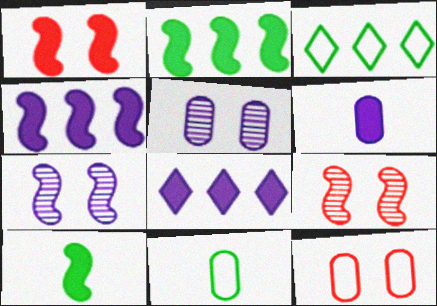[[1, 4, 10], 
[3, 6, 9], 
[8, 9, 11]]